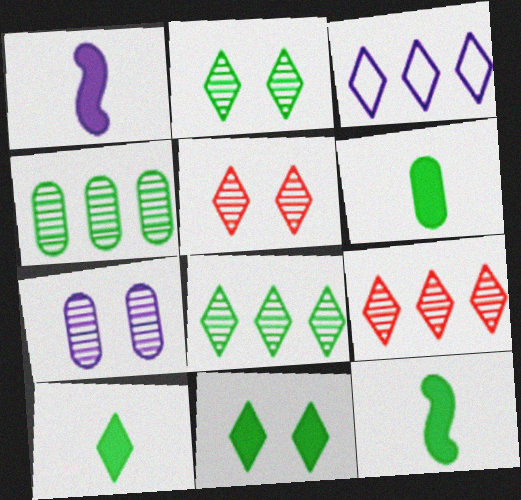[[1, 3, 7], 
[3, 5, 10], 
[6, 10, 12]]